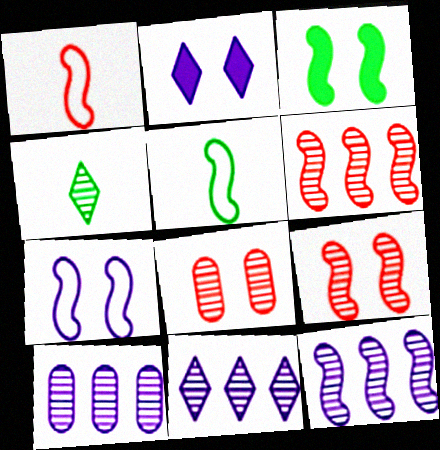[[1, 3, 12], 
[3, 7, 9], 
[4, 8, 12], 
[4, 9, 10], 
[10, 11, 12]]